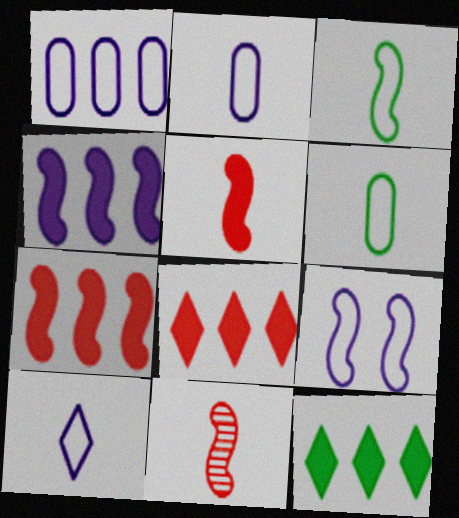[[1, 9, 10]]